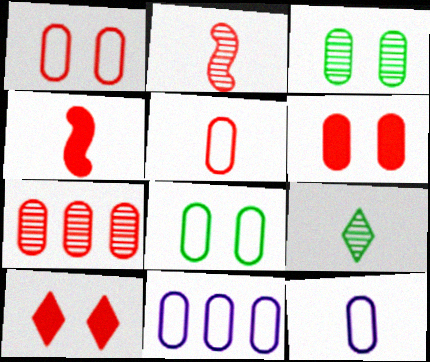[[4, 9, 12], 
[5, 6, 7], 
[5, 8, 11]]